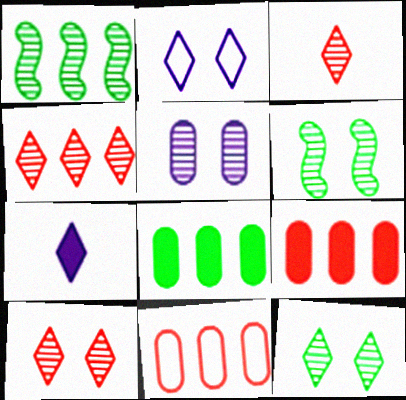[[1, 3, 5], 
[3, 4, 10], 
[5, 6, 10], 
[6, 7, 11]]